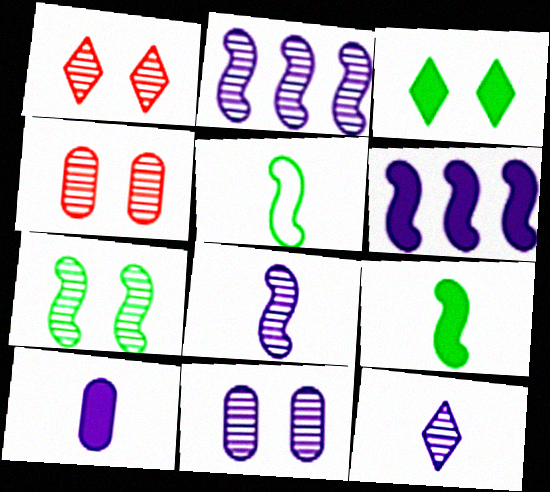[[1, 7, 11], 
[2, 11, 12]]